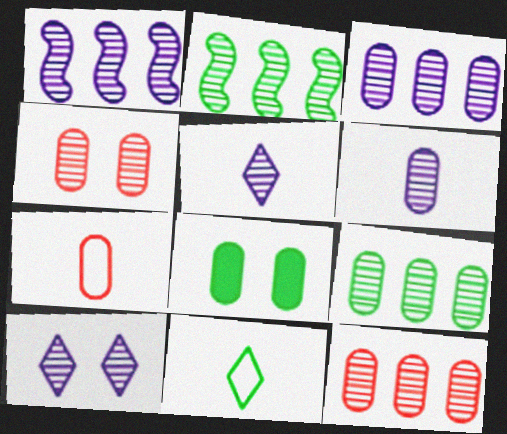[[1, 6, 10], 
[2, 4, 5], 
[2, 8, 11], 
[3, 7, 8], 
[3, 9, 12], 
[4, 6, 9]]